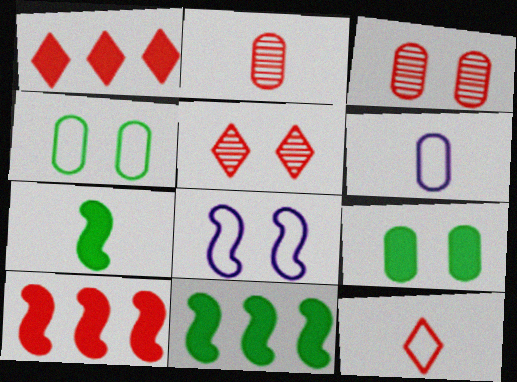[[1, 5, 12], 
[3, 10, 12], 
[5, 6, 11], 
[5, 8, 9]]